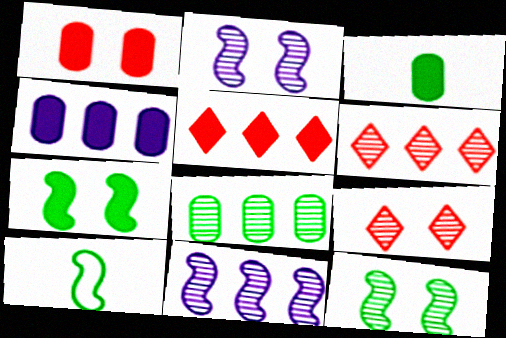[[1, 3, 4], 
[4, 9, 10], 
[6, 8, 11]]